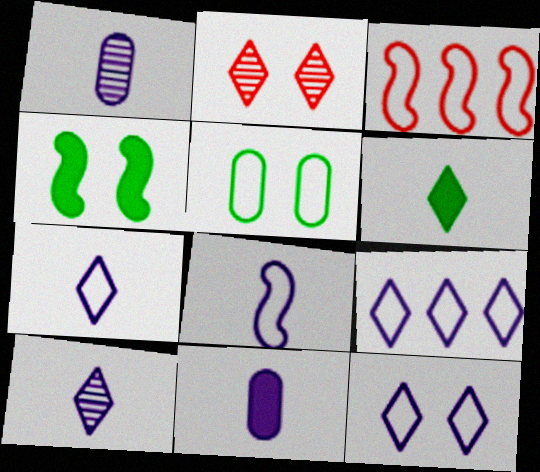[[2, 6, 9], 
[3, 5, 7], 
[7, 9, 12], 
[8, 10, 11]]